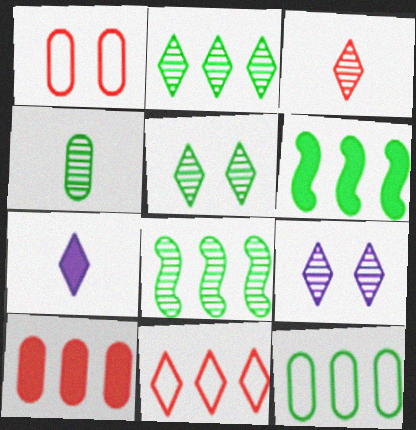[[1, 7, 8], 
[2, 3, 9], 
[2, 6, 12], 
[4, 5, 8], 
[5, 7, 11]]